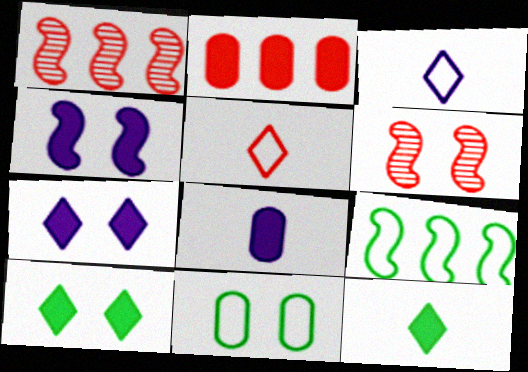[[2, 4, 12], 
[2, 5, 6], 
[6, 7, 11]]